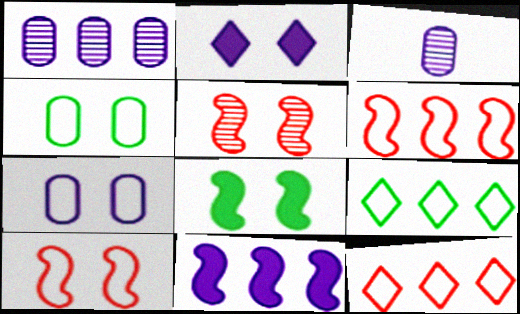[[2, 4, 5], 
[3, 8, 12]]